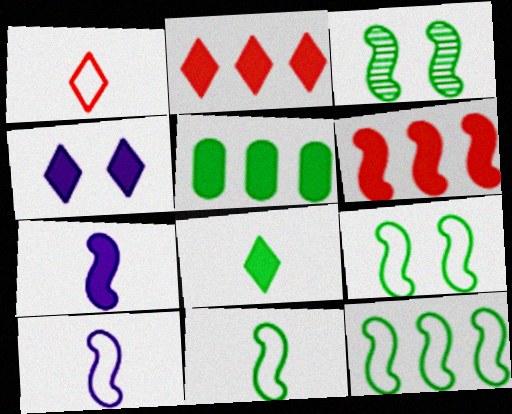[[2, 4, 8], 
[3, 6, 10], 
[9, 11, 12]]